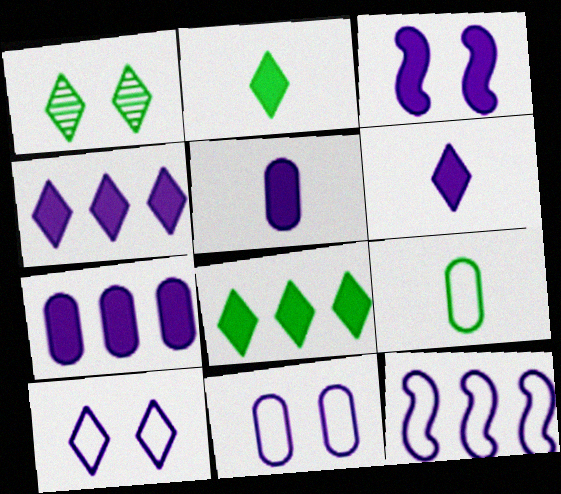[[3, 4, 5], 
[3, 6, 7]]